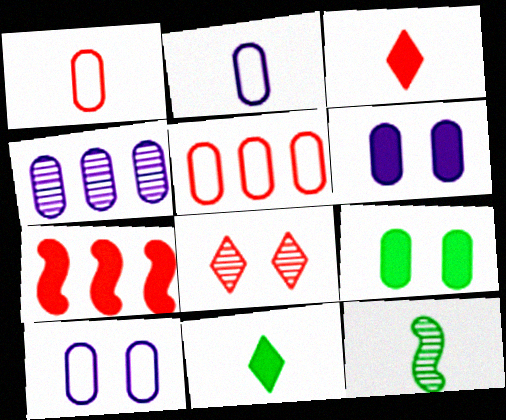[[1, 4, 9], 
[1, 7, 8], 
[2, 3, 12], 
[2, 4, 6], 
[4, 8, 12], 
[6, 7, 11]]